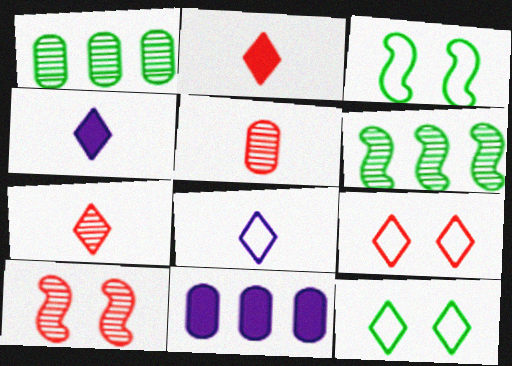[[3, 7, 11]]